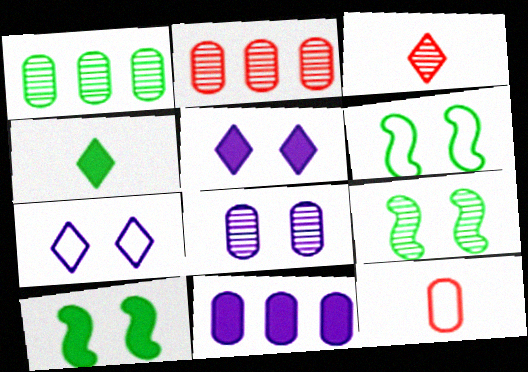[[1, 4, 6], 
[3, 6, 11], 
[6, 9, 10]]